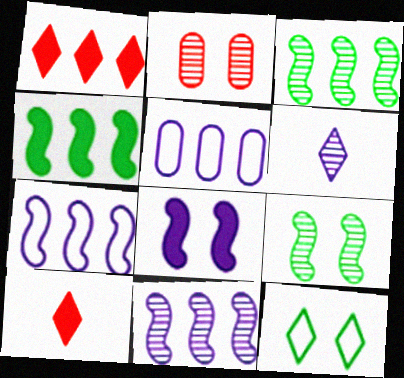[[1, 3, 5], 
[1, 6, 12], 
[2, 3, 6], 
[2, 8, 12], 
[5, 6, 8], 
[5, 9, 10]]